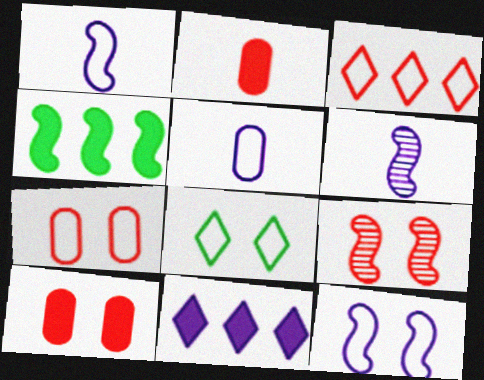[[1, 4, 9], 
[2, 3, 9], 
[7, 8, 12]]